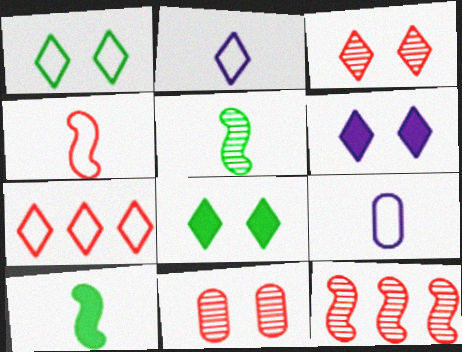[[1, 2, 7], 
[1, 3, 6], 
[8, 9, 12]]